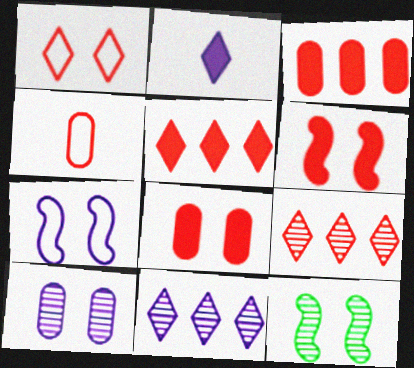[[4, 6, 9], 
[6, 7, 12]]